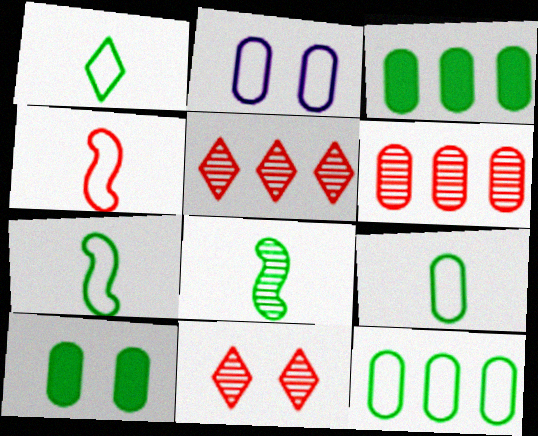[[1, 7, 9]]